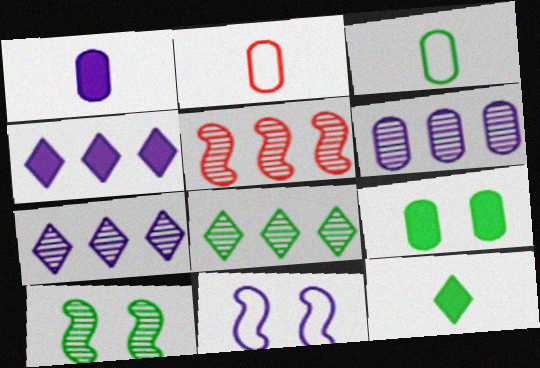[[1, 7, 11], 
[2, 4, 10], 
[2, 6, 9], 
[5, 6, 8]]